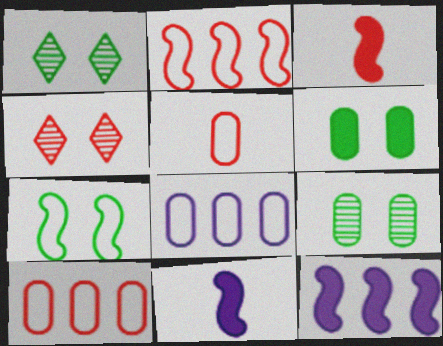[[1, 3, 8], 
[1, 5, 12], 
[1, 6, 7], 
[1, 10, 11], 
[3, 4, 10]]